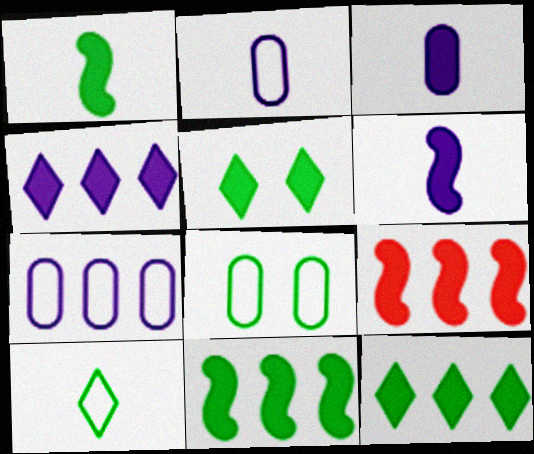[[3, 5, 9]]